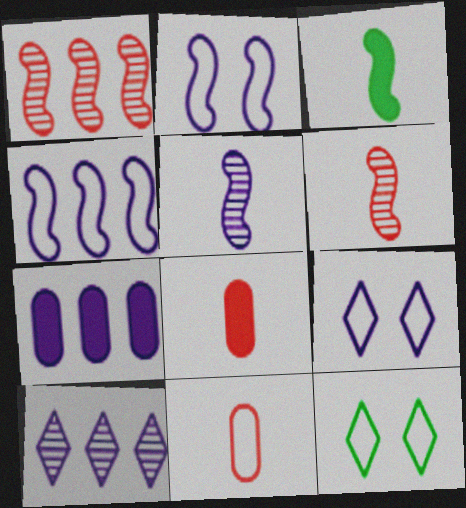[[1, 2, 3], 
[4, 7, 10], 
[4, 11, 12], 
[5, 7, 9], 
[6, 7, 12]]